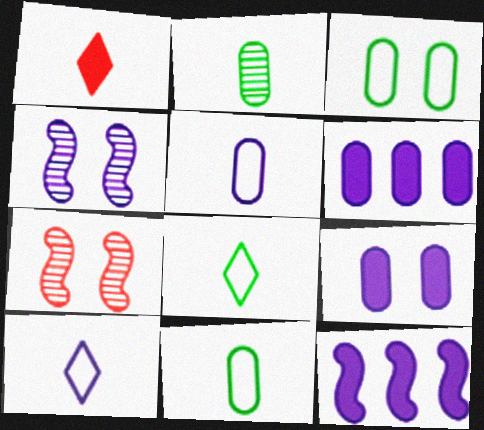[[4, 6, 10], 
[6, 7, 8]]